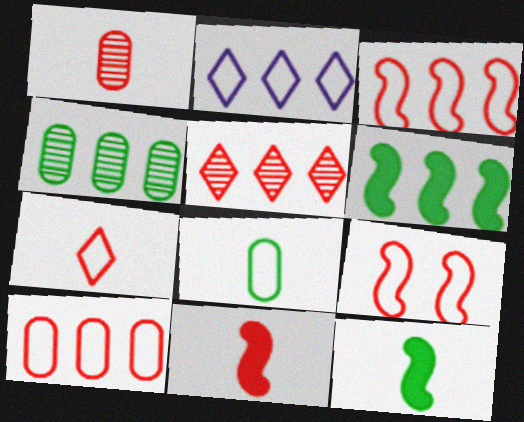[[1, 7, 11], 
[2, 8, 9], 
[7, 9, 10]]